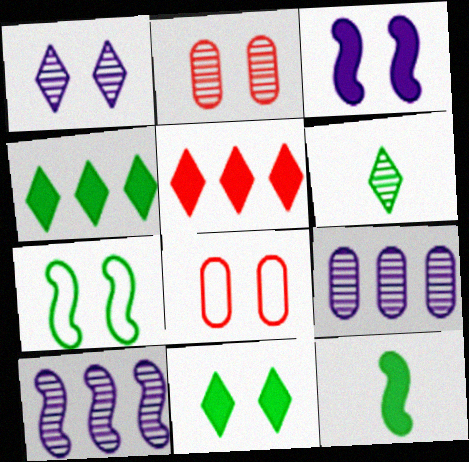[[2, 6, 10]]